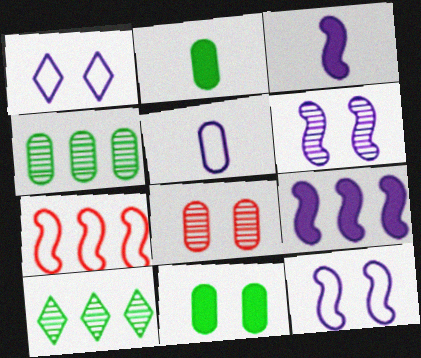[]